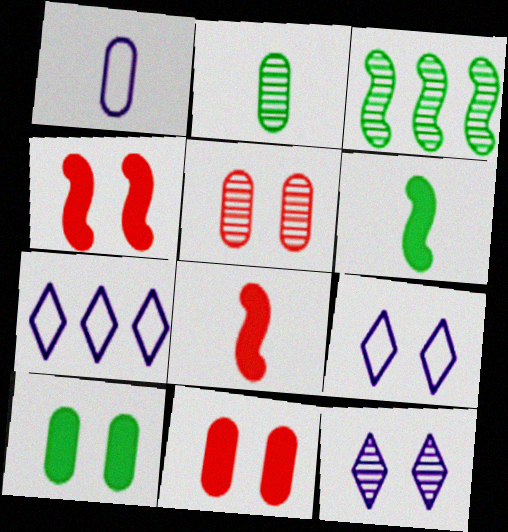[[2, 4, 7], 
[5, 6, 7]]